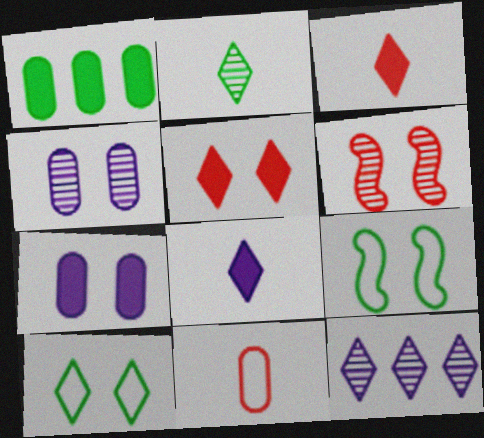[[1, 2, 9], 
[1, 4, 11], 
[3, 10, 12], 
[4, 5, 9], 
[6, 7, 10]]